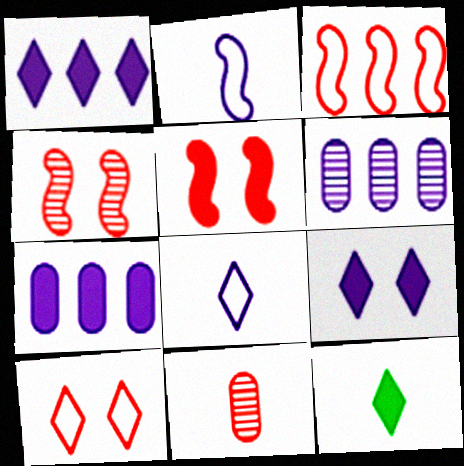[[2, 6, 9], 
[2, 11, 12], 
[5, 7, 12]]